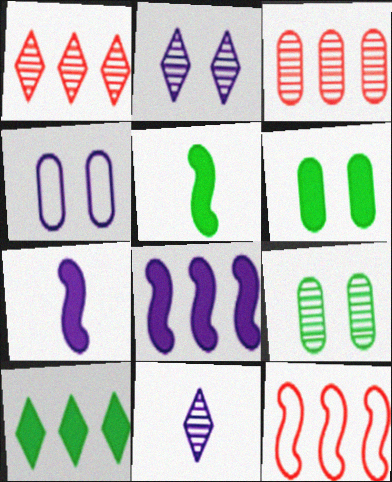[[1, 4, 5], 
[4, 8, 11], 
[5, 6, 10], 
[6, 11, 12]]